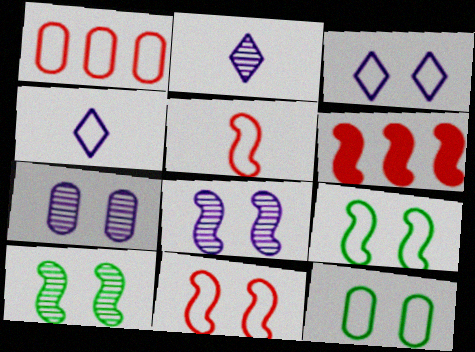[[1, 4, 9], 
[2, 6, 12], 
[3, 11, 12]]